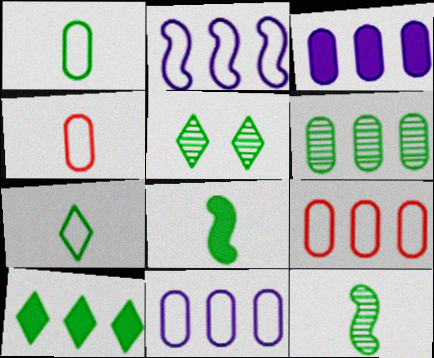[[3, 6, 9], 
[5, 6, 12], 
[5, 7, 10]]